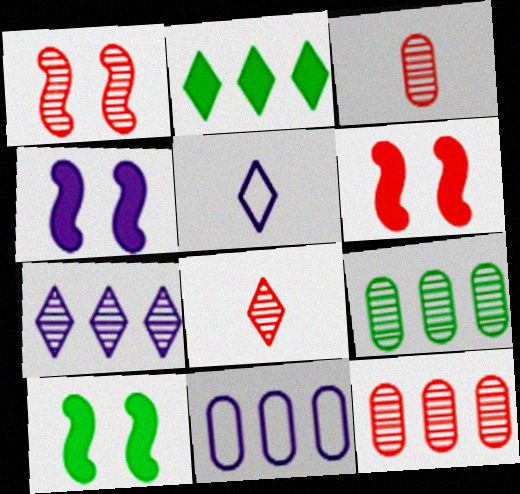[[1, 8, 12], 
[4, 6, 10], 
[5, 6, 9], 
[5, 10, 12], 
[8, 10, 11]]